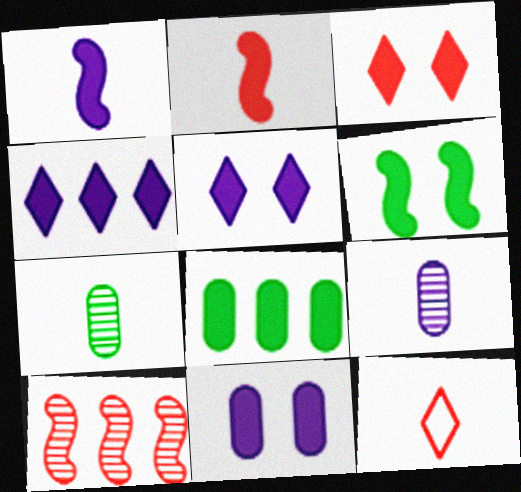[[1, 3, 8], 
[1, 4, 11], 
[1, 7, 12], 
[2, 5, 8], 
[3, 6, 11]]